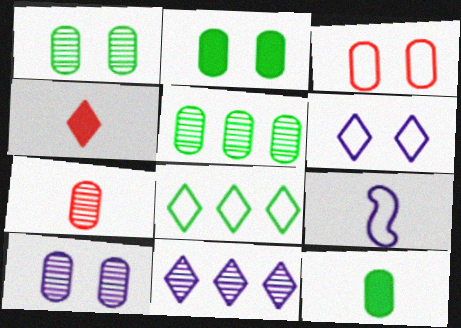[[2, 3, 10], 
[3, 8, 9], 
[5, 7, 10]]